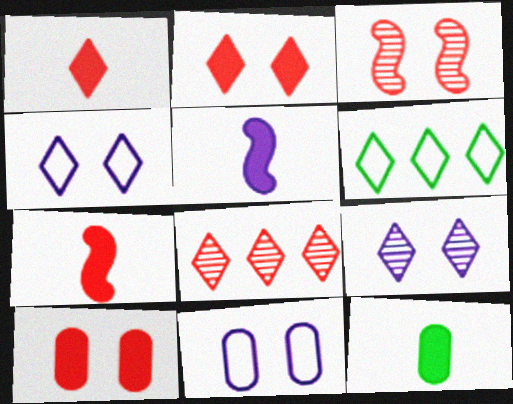[[1, 5, 12], 
[1, 6, 9]]